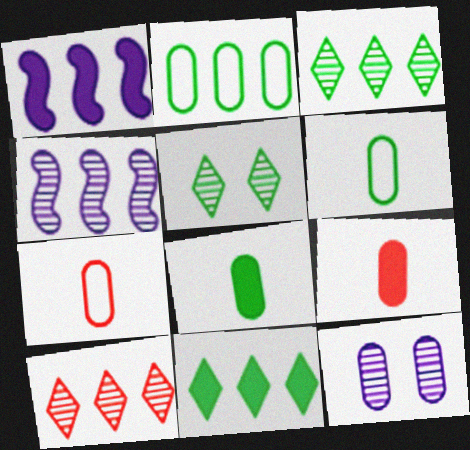[[1, 2, 10], 
[1, 5, 7], 
[2, 9, 12]]